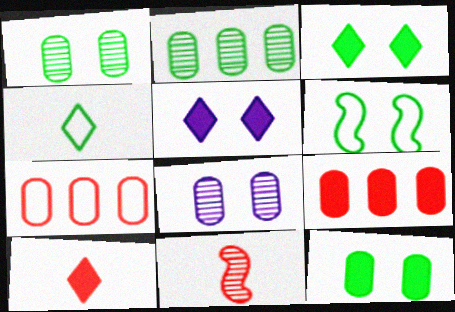[[1, 3, 6]]